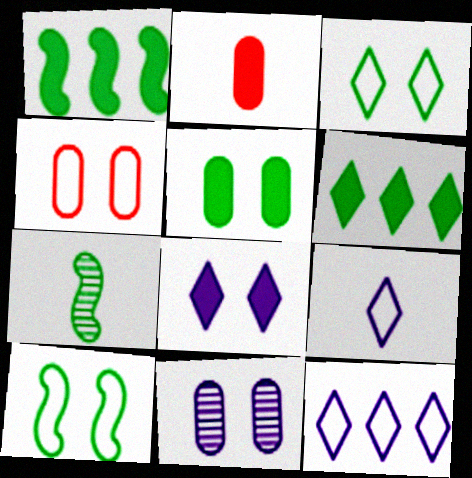[[1, 2, 8], 
[1, 7, 10], 
[2, 7, 9], 
[4, 5, 11]]